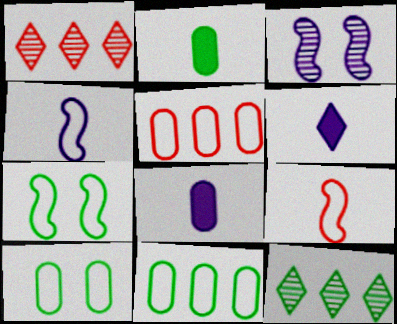[[1, 7, 8], 
[2, 7, 12]]